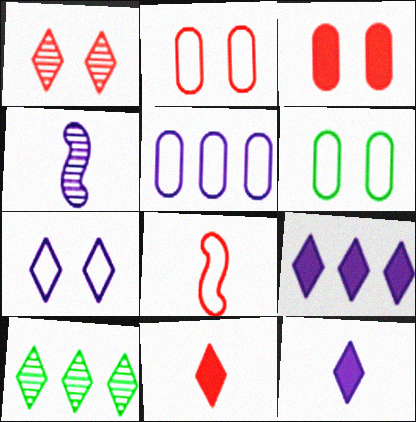[[7, 10, 11]]